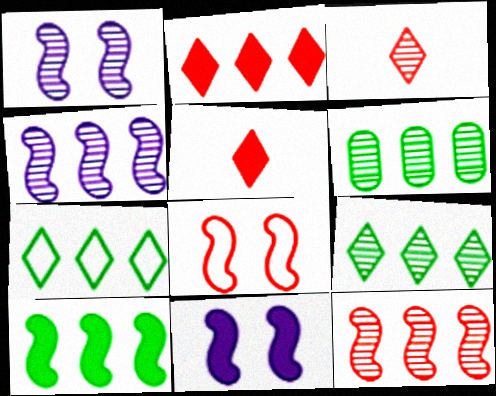[[1, 3, 6], 
[6, 7, 10]]